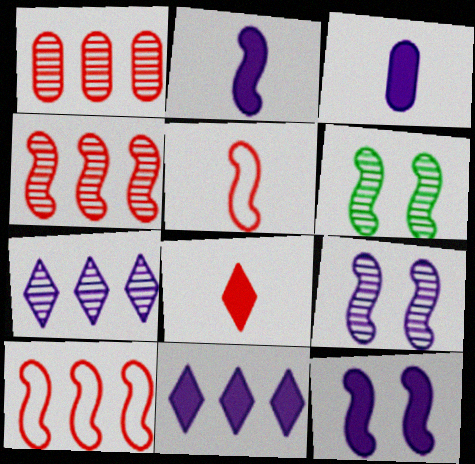[[2, 6, 10], 
[3, 11, 12]]